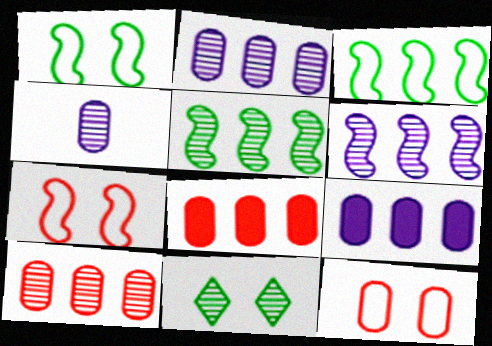[]